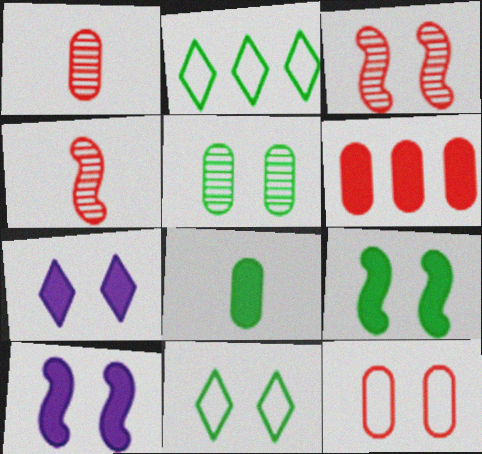[[1, 2, 10], 
[1, 6, 12], 
[5, 9, 11]]